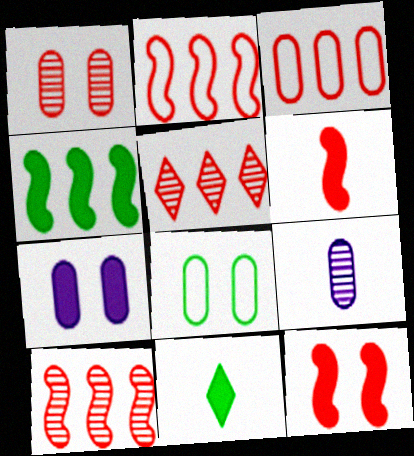[[1, 7, 8]]